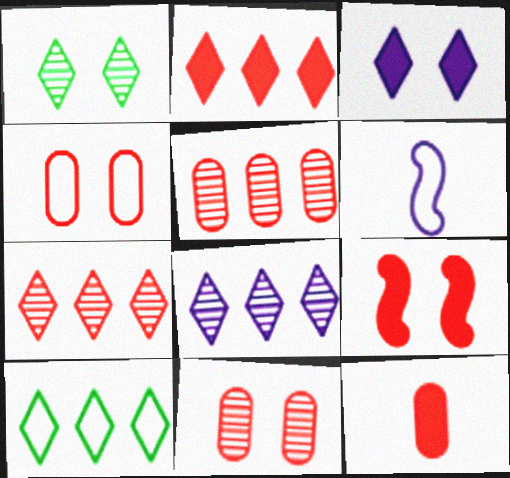[[2, 8, 10], 
[2, 9, 12], 
[4, 5, 12], 
[4, 6, 10]]